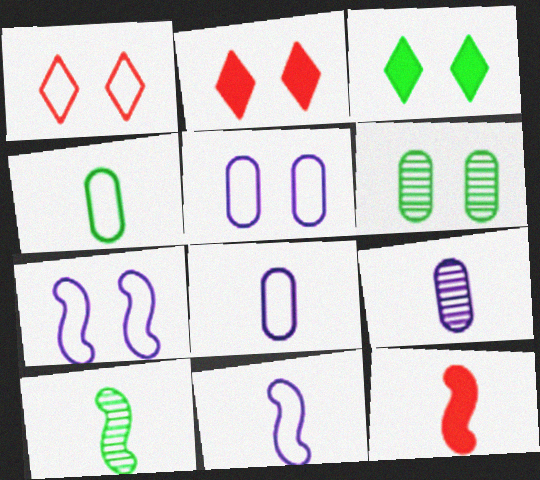[[2, 6, 7], 
[10, 11, 12]]